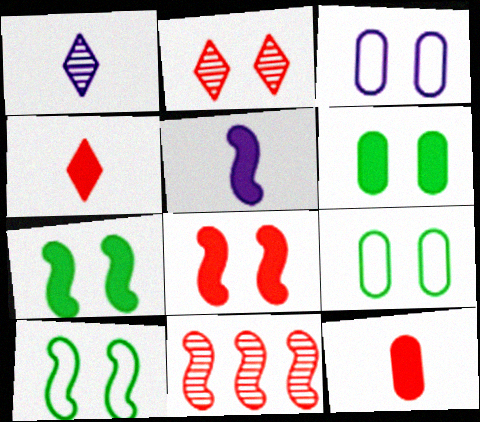[[2, 3, 7], 
[5, 10, 11]]